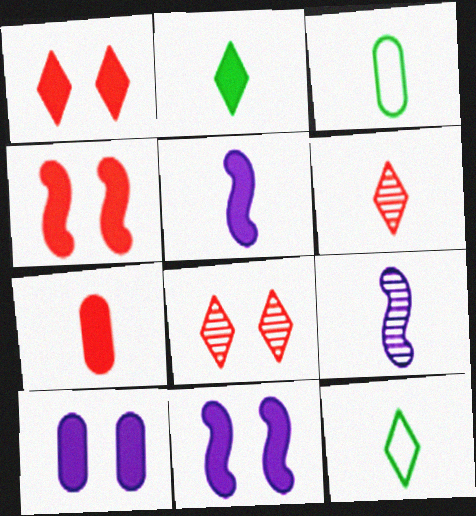[[2, 5, 7], 
[3, 5, 6], 
[7, 9, 12]]